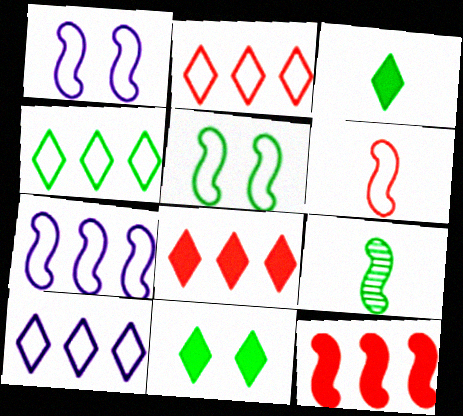[[1, 9, 12], 
[2, 4, 10], 
[5, 6, 7]]